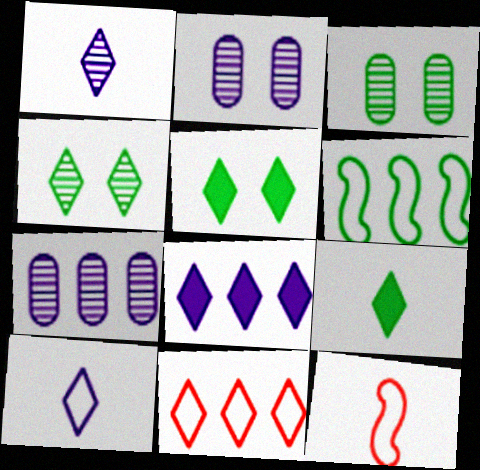[[1, 5, 11], 
[3, 6, 9], 
[3, 8, 12], 
[5, 7, 12]]